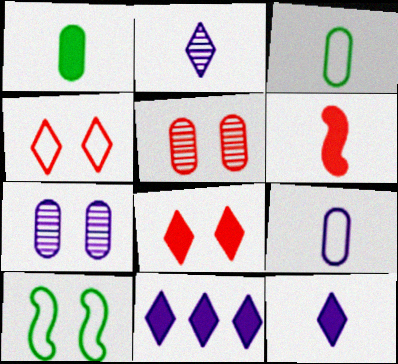[[1, 6, 12], 
[2, 3, 6], 
[7, 8, 10]]